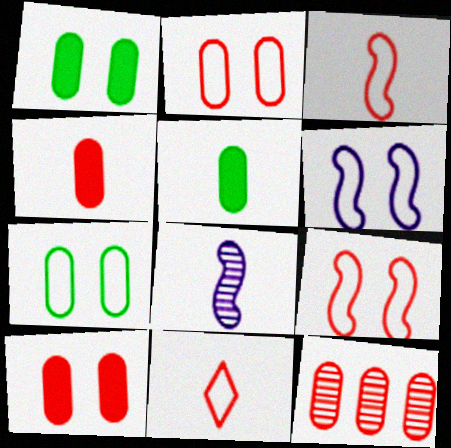[[2, 4, 12], 
[5, 8, 11]]